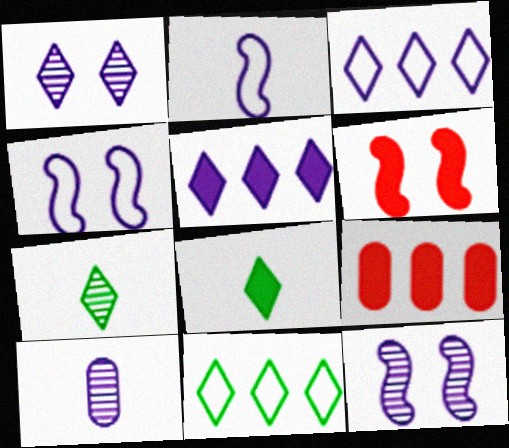[[4, 5, 10], 
[4, 7, 9], 
[6, 10, 11]]